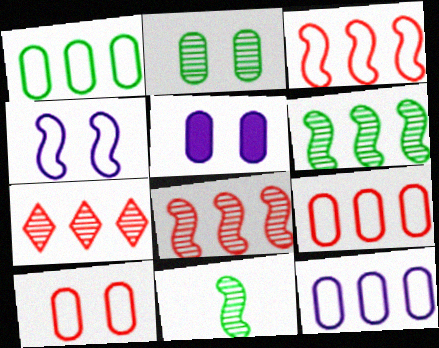[[1, 9, 12], 
[2, 5, 10]]